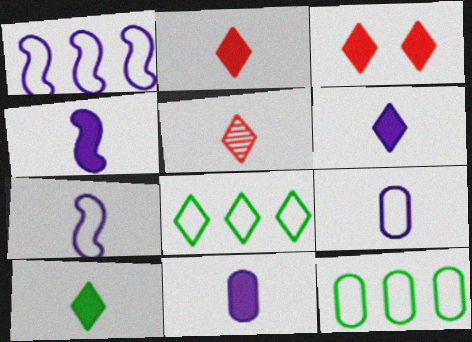[[2, 6, 10], 
[4, 6, 11]]